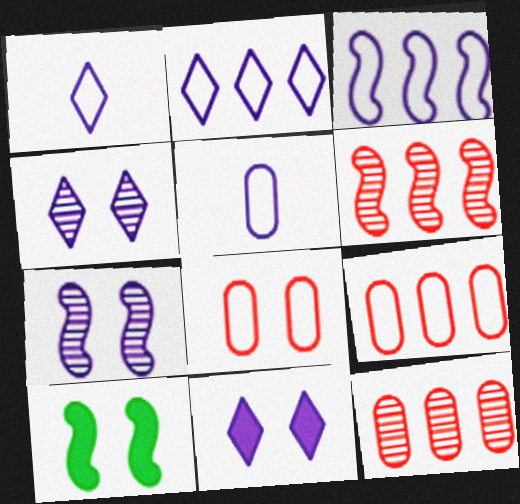[[1, 10, 12], 
[4, 8, 10]]